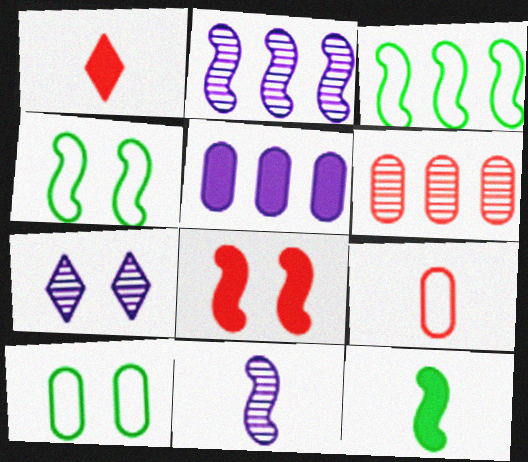[[1, 2, 10], 
[3, 8, 11], 
[7, 8, 10]]